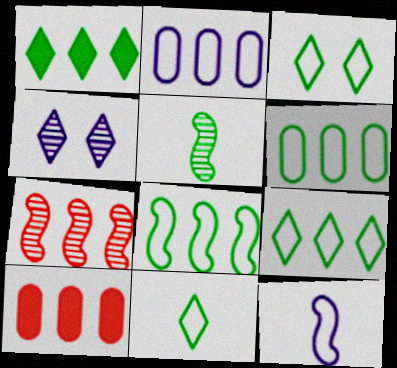[[1, 2, 7], 
[3, 9, 11], 
[6, 8, 9]]